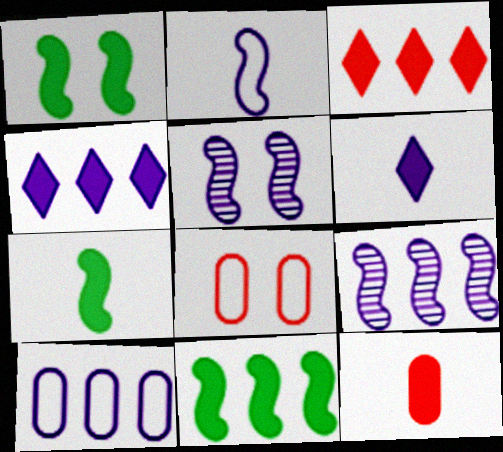[[1, 4, 12], 
[1, 7, 11], 
[4, 9, 10], 
[5, 6, 10], 
[6, 7, 12]]